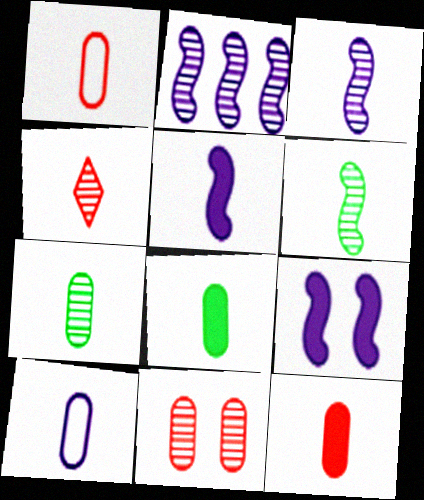[[3, 4, 7], 
[7, 10, 12]]